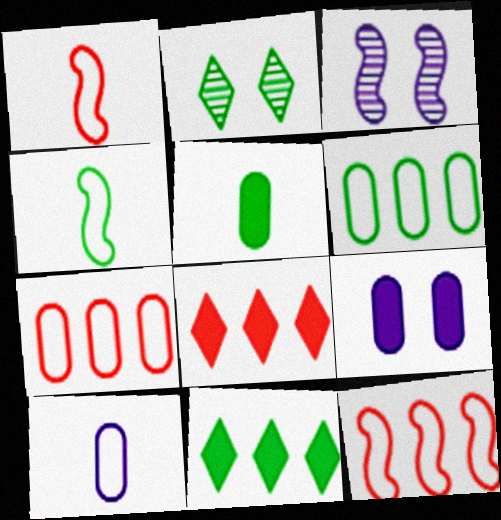[]